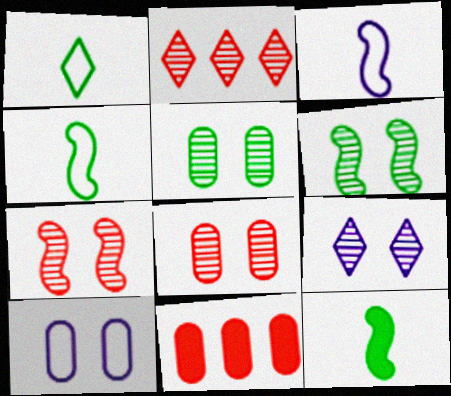[[2, 10, 12], 
[4, 9, 11], 
[5, 7, 9], 
[6, 8, 9]]